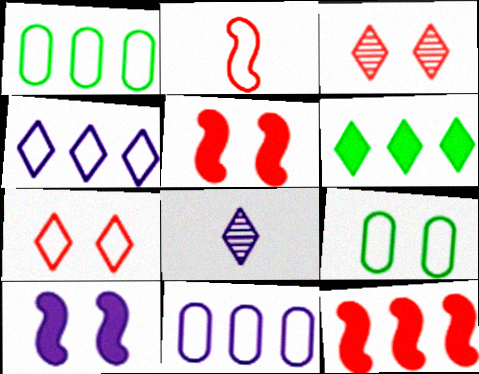[[1, 5, 8], 
[2, 4, 9], 
[3, 9, 10], 
[6, 7, 8], 
[8, 9, 12], 
[8, 10, 11]]